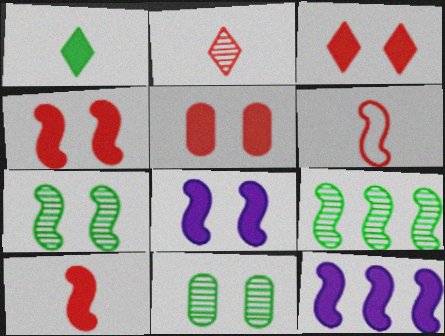[[1, 5, 12], 
[3, 4, 5], 
[6, 7, 12], 
[6, 8, 9]]